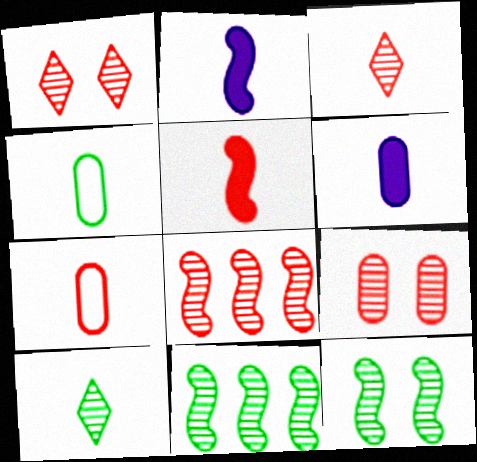[[2, 3, 4], 
[2, 7, 10], 
[3, 5, 7], 
[3, 8, 9]]